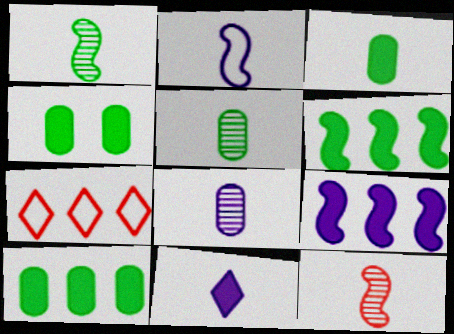[[2, 8, 11], 
[3, 4, 10]]